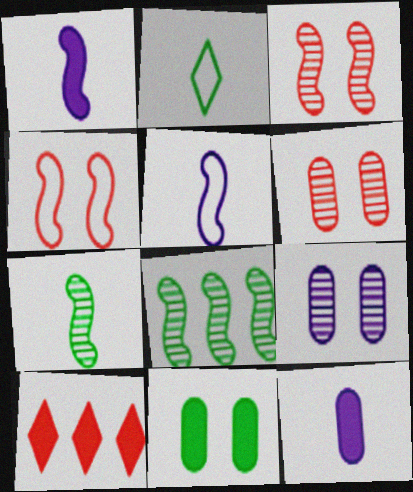[[1, 4, 8], 
[1, 10, 11], 
[2, 8, 11]]